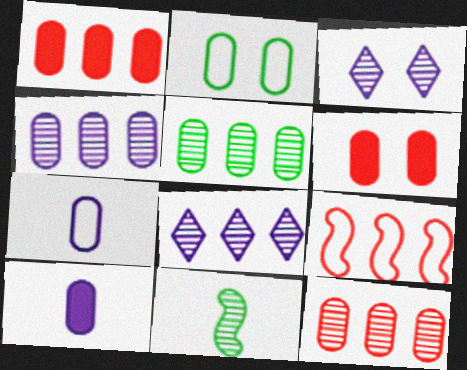[[2, 10, 12], 
[3, 11, 12], 
[4, 5, 12], 
[5, 6, 7]]